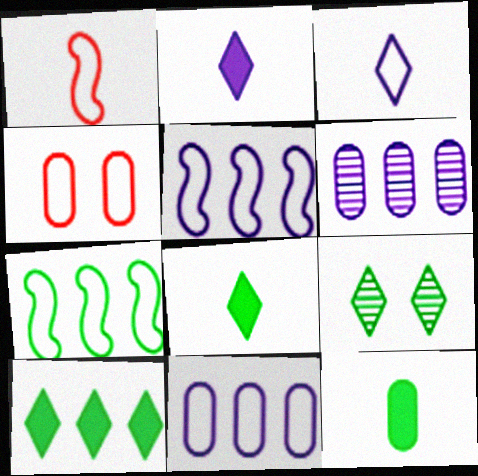[[3, 4, 7], 
[4, 6, 12], 
[7, 9, 12]]